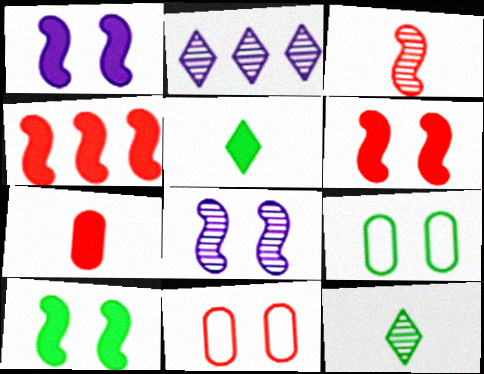[[1, 6, 10]]